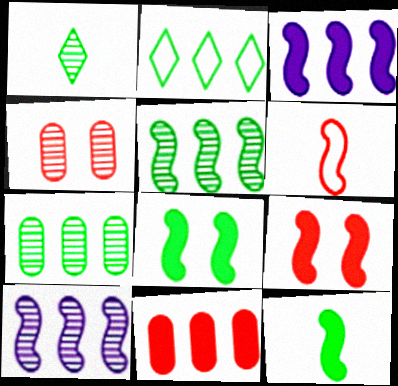[[1, 4, 10], 
[2, 10, 11], 
[3, 9, 12], 
[6, 8, 10]]